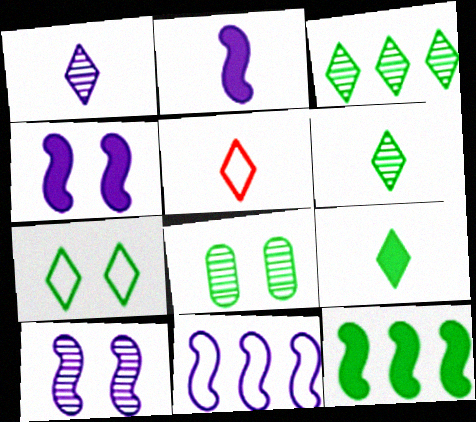[[1, 5, 9], 
[2, 10, 11], 
[3, 7, 9]]